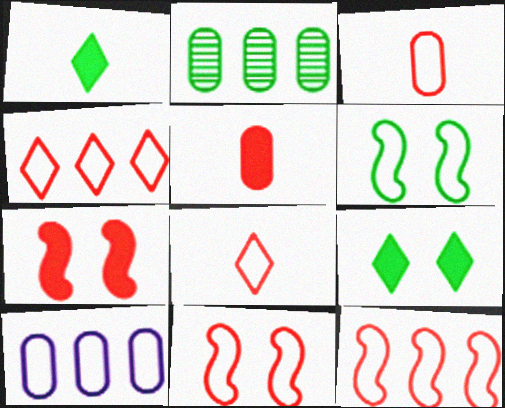[[1, 2, 6], 
[3, 4, 11], 
[6, 8, 10]]